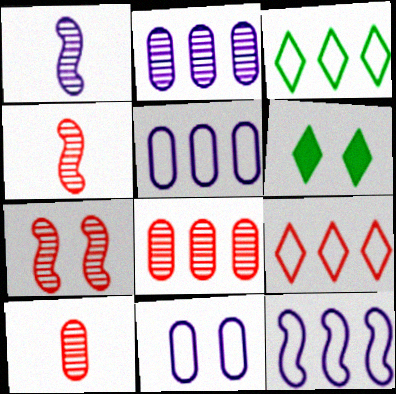[[4, 5, 6], 
[6, 7, 11], 
[6, 10, 12]]